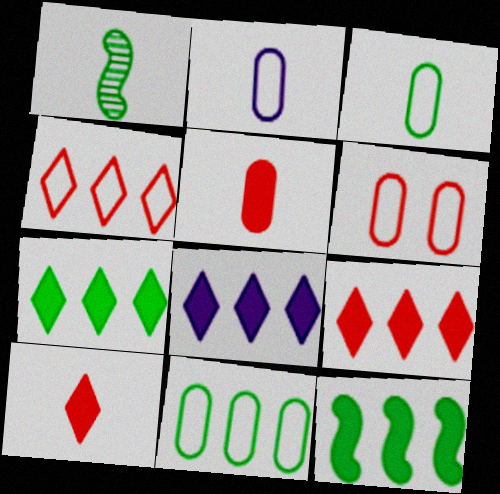[[1, 2, 10], 
[1, 6, 8], 
[2, 6, 11], 
[7, 8, 9]]